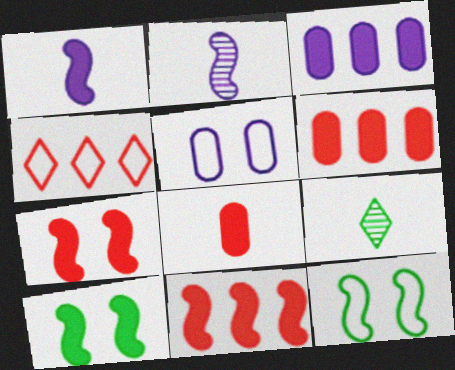[[1, 10, 11], 
[2, 11, 12], 
[5, 9, 11]]